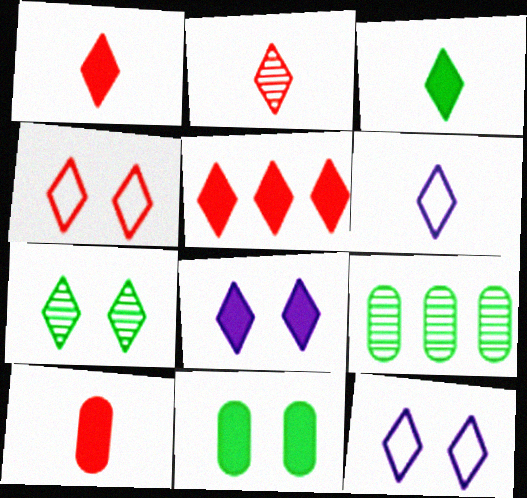[[2, 3, 6], 
[2, 4, 5], 
[3, 5, 8], 
[4, 7, 8], 
[5, 6, 7]]